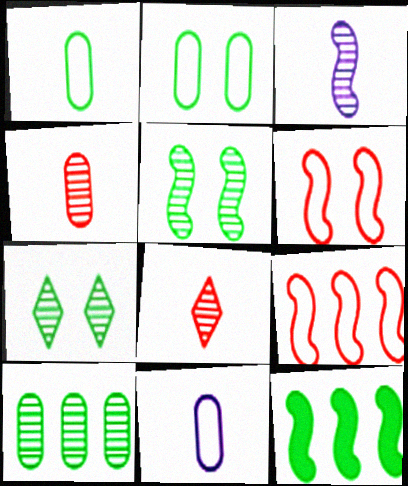[[1, 7, 12], 
[3, 6, 12]]